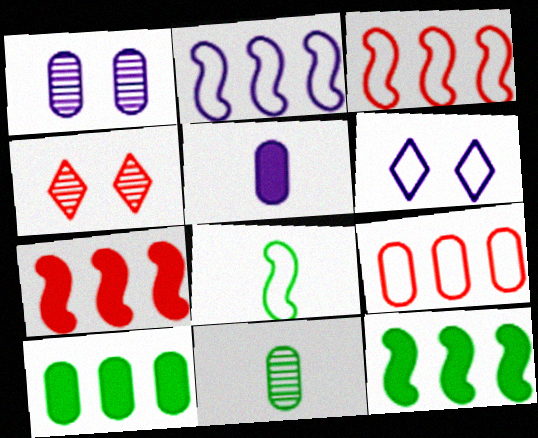[[6, 7, 11], 
[6, 8, 9]]